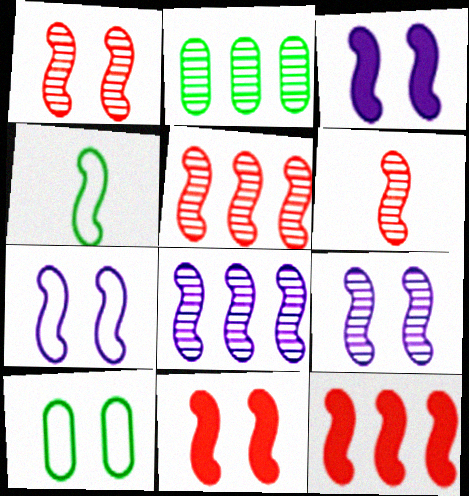[[1, 5, 6], 
[3, 4, 5], 
[3, 7, 9], 
[4, 8, 11], 
[4, 9, 12]]